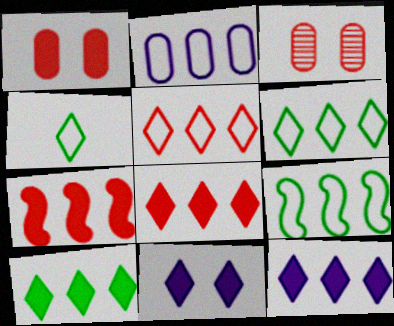[[2, 5, 9], 
[8, 10, 12]]